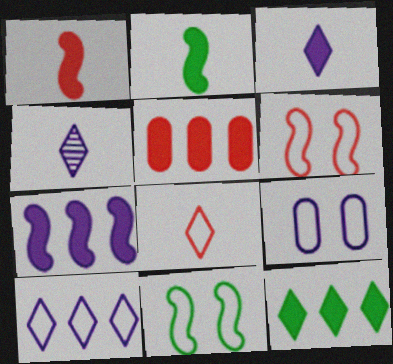[[4, 5, 11], 
[4, 7, 9], 
[5, 7, 12]]